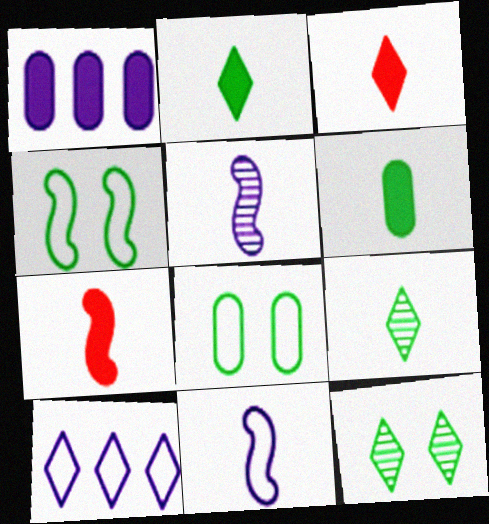[[3, 10, 12]]